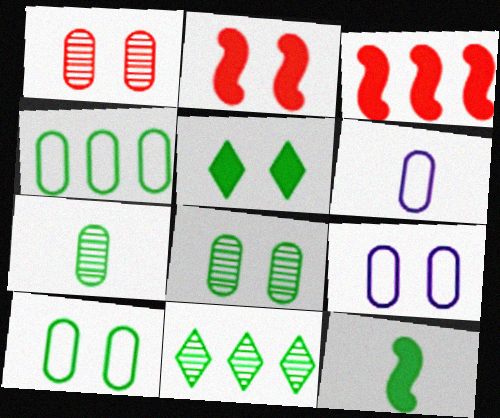[[2, 6, 11], 
[10, 11, 12]]